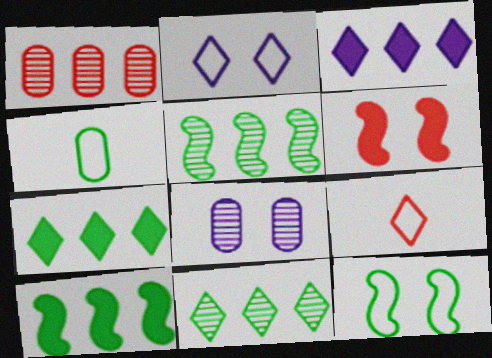[[1, 6, 9], 
[8, 9, 10]]